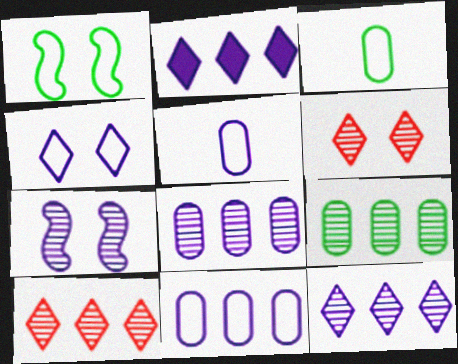[[2, 5, 7]]